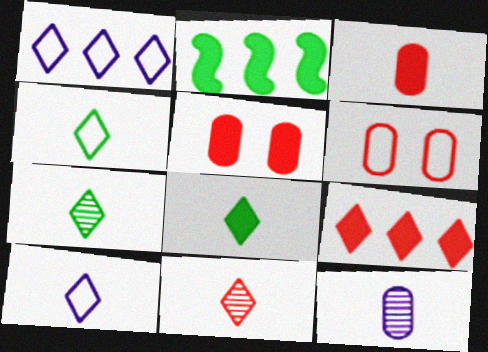[[4, 7, 8], 
[8, 10, 11]]